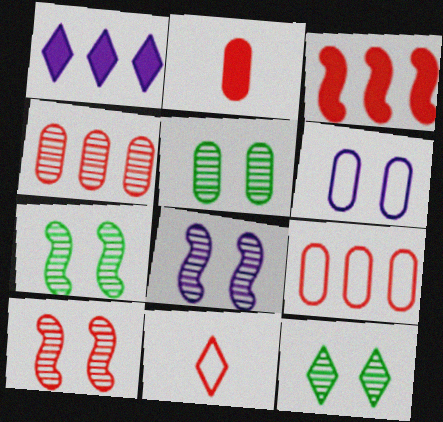[[1, 11, 12], 
[5, 7, 12], 
[7, 8, 10]]